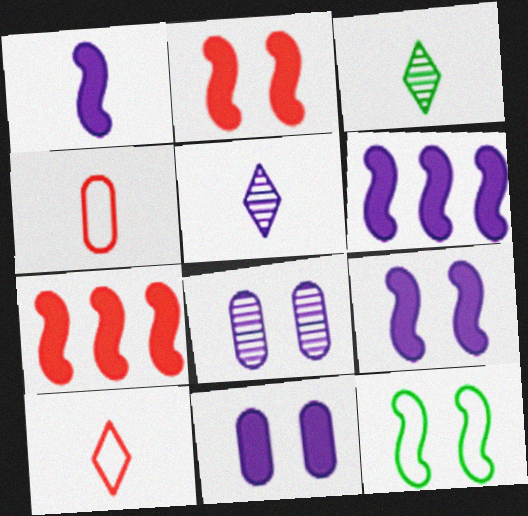[[1, 3, 4], 
[1, 6, 9]]